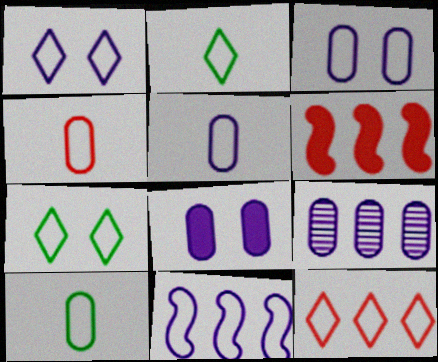[[1, 2, 12], 
[1, 5, 11], 
[4, 5, 10], 
[4, 7, 11], 
[5, 8, 9]]